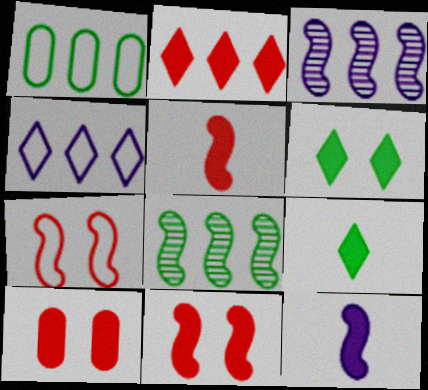[[1, 2, 3], 
[2, 5, 10], 
[7, 8, 12]]